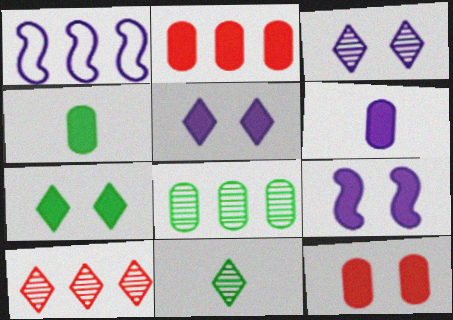[[1, 3, 6], 
[1, 11, 12], 
[3, 10, 11], 
[7, 9, 12]]